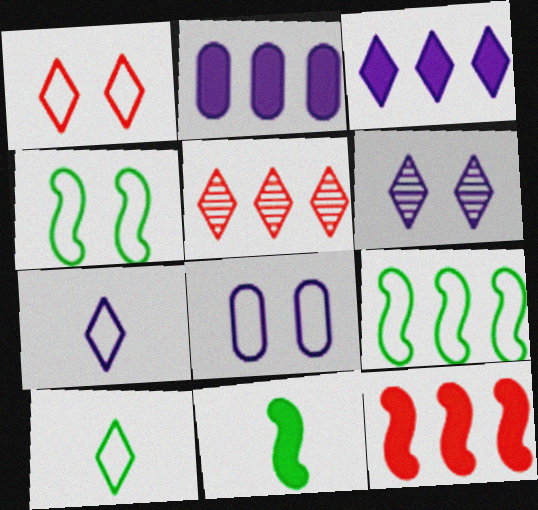[[1, 4, 8], 
[2, 5, 9], 
[3, 6, 7], 
[5, 8, 11]]